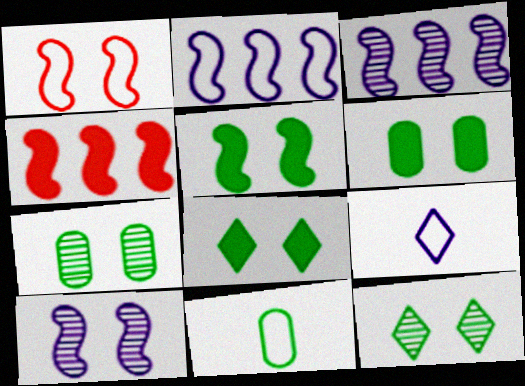[[1, 5, 10], 
[4, 7, 9], 
[5, 6, 8]]